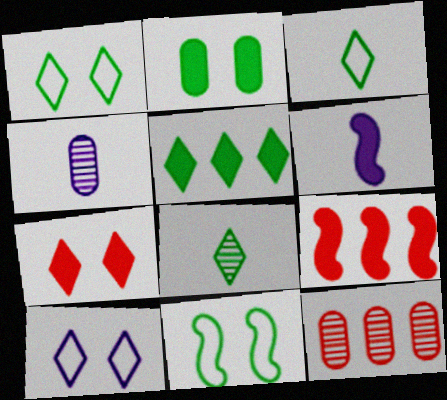[[1, 4, 9], 
[1, 5, 8], 
[1, 6, 12]]